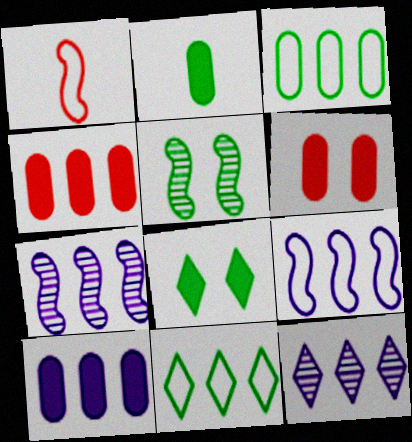[[2, 5, 11], 
[2, 6, 10], 
[4, 7, 11], 
[9, 10, 12]]